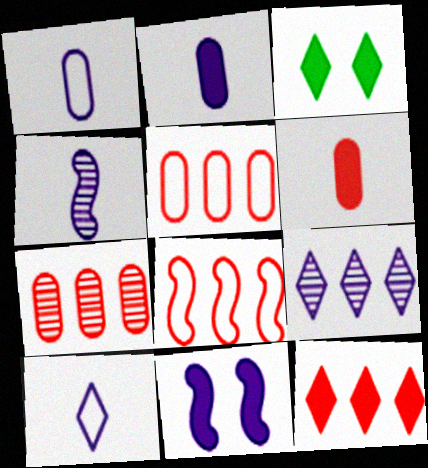[[1, 9, 11], 
[2, 4, 10], 
[3, 4, 5], 
[7, 8, 12]]